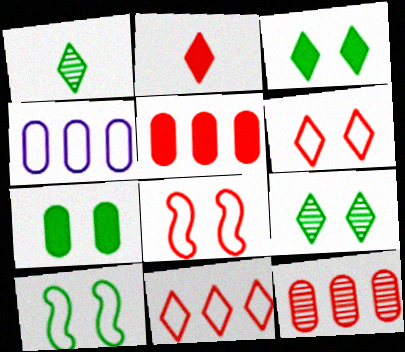[[2, 8, 12], 
[7, 9, 10]]